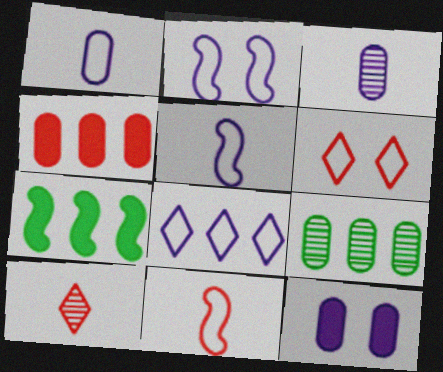[[1, 2, 8], 
[3, 6, 7]]